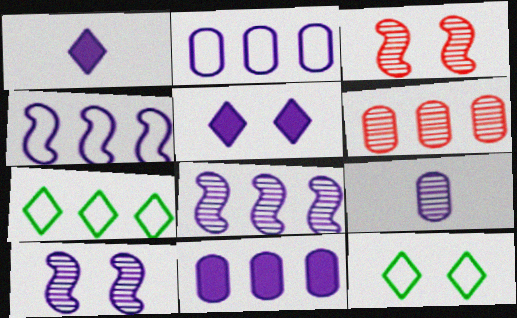[[1, 2, 10], 
[4, 5, 9]]